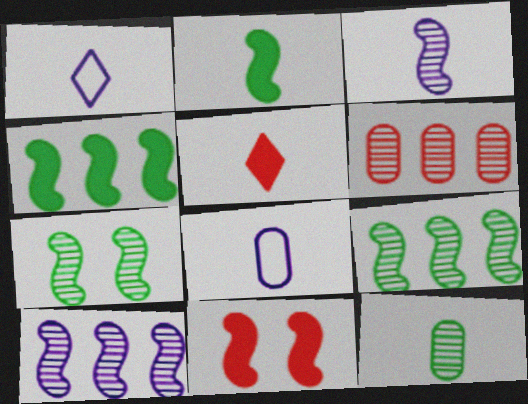[]